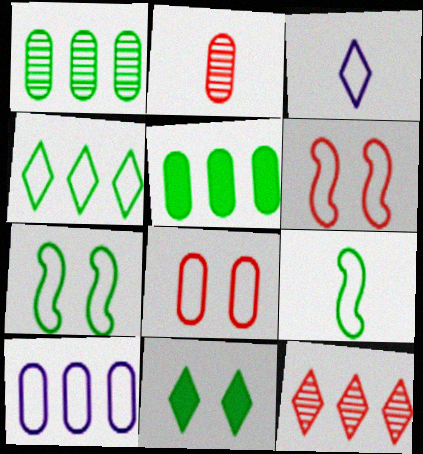[[1, 9, 11], 
[3, 11, 12]]